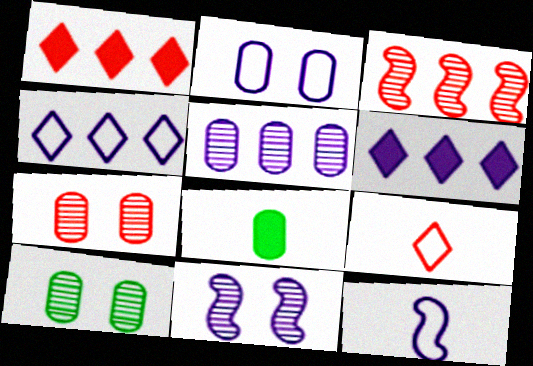[[1, 10, 12], 
[2, 4, 12]]